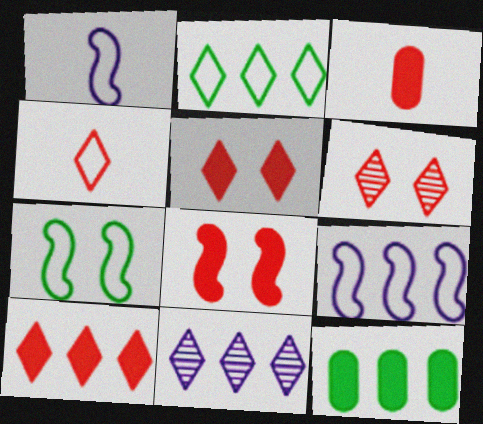[[1, 6, 12], 
[2, 10, 11], 
[3, 7, 11], 
[3, 8, 10], 
[4, 6, 10]]